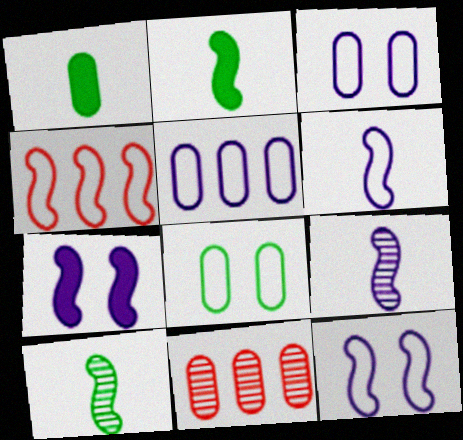[[1, 3, 11], 
[4, 7, 10]]